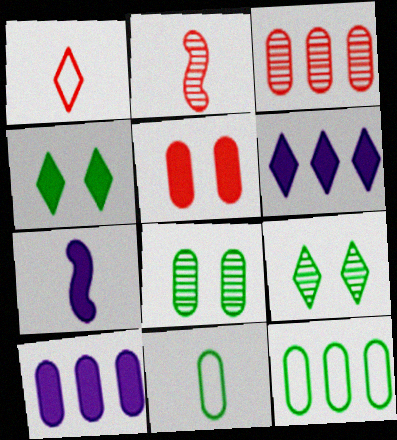[[1, 6, 9], 
[3, 10, 12]]